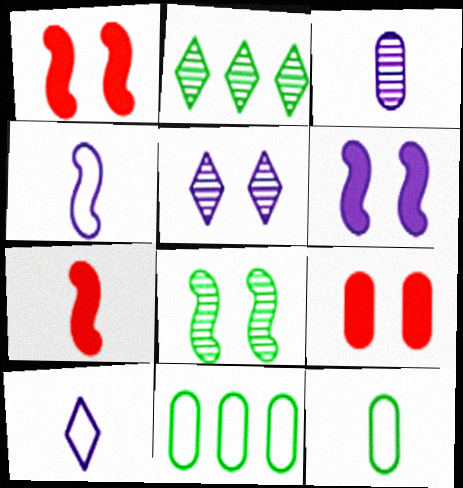[[2, 4, 9], 
[3, 9, 11], 
[5, 7, 11]]